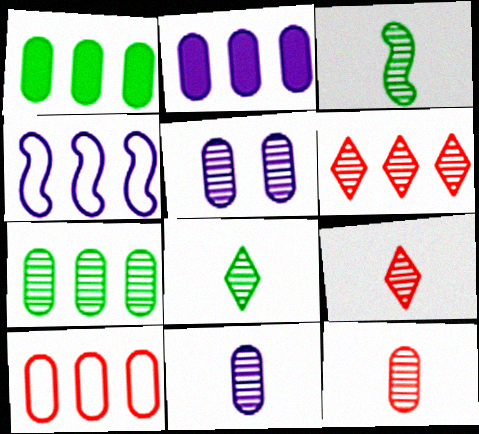[[1, 4, 6], 
[2, 7, 10], 
[3, 5, 6], 
[3, 9, 11], 
[5, 7, 12]]